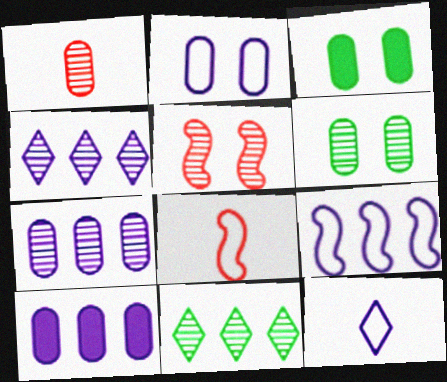[[1, 6, 7], 
[2, 9, 12], 
[3, 4, 8], 
[4, 9, 10]]